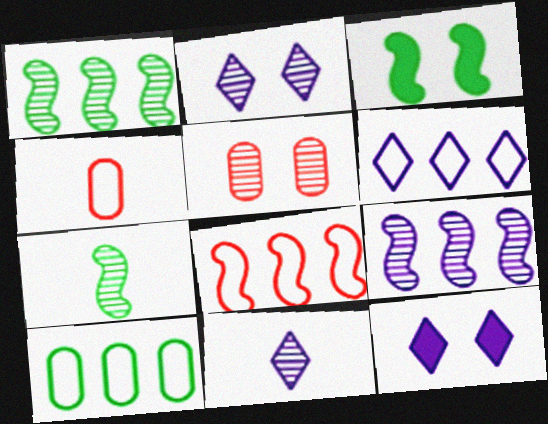[[1, 4, 12], 
[1, 5, 11], 
[6, 8, 10], 
[6, 11, 12]]